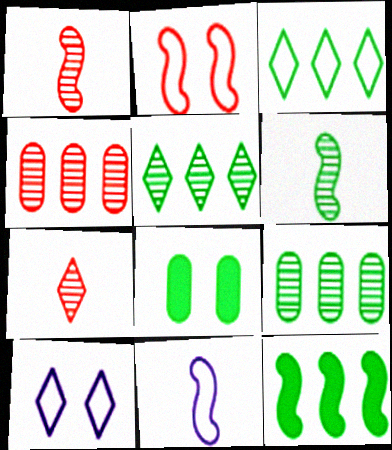[[3, 6, 8], 
[3, 9, 12]]